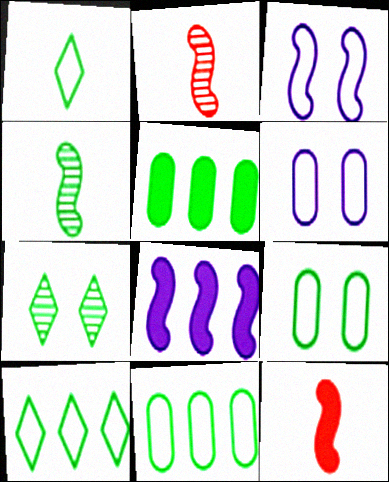[]